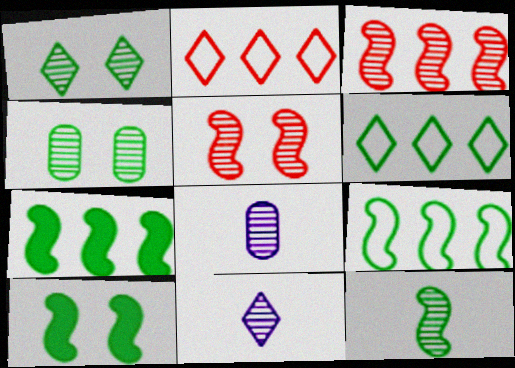[[1, 3, 8], 
[2, 8, 10], 
[3, 4, 11], 
[9, 10, 12]]